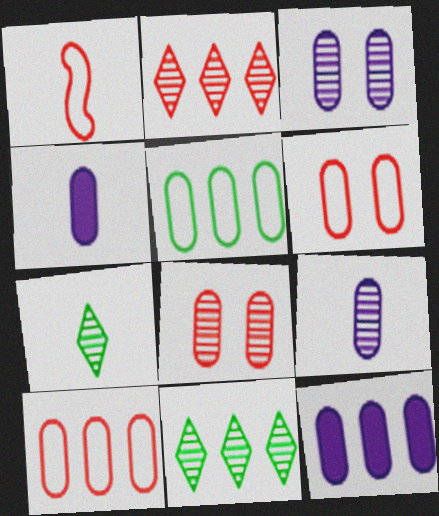[[1, 4, 7], 
[4, 5, 8]]